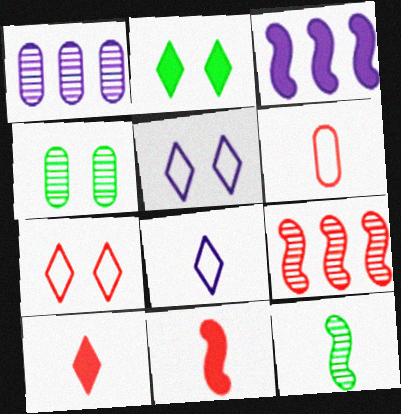[]